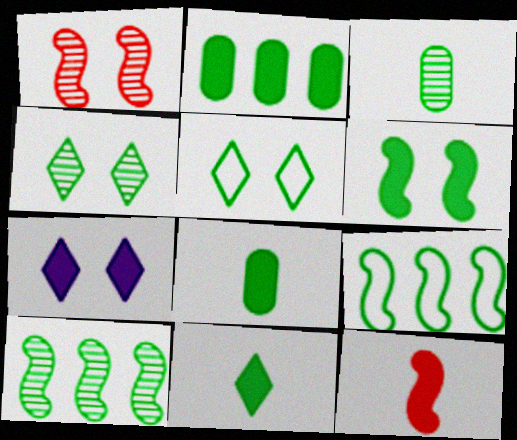[[2, 6, 11], 
[2, 7, 12], 
[3, 4, 10], 
[4, 8, 9], 
[5, 8, 10]]